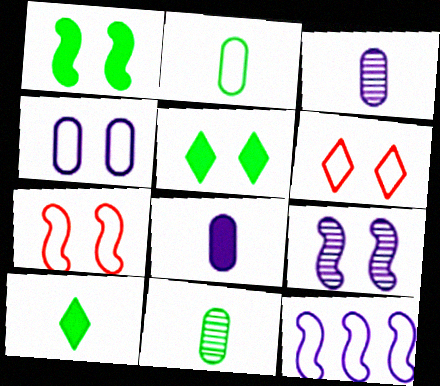[[1, 7, 9], 
[2, 6, 12]]